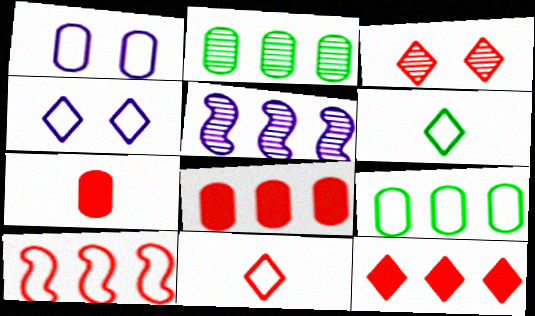[[1, 2, 7], 
[1, 6, 10], 
[3, 7, 10], 
[3, 11, 12], 
[5, 9, 12]]